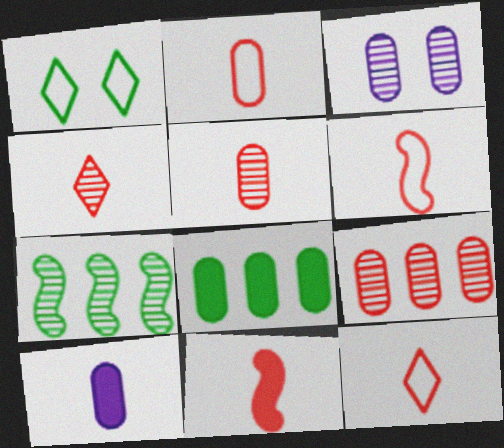[[2, 3, 8], 
[2, 4, 11], 
[2, 6, 12], 
[3, 4, 7], 
[5, 11, 12]]